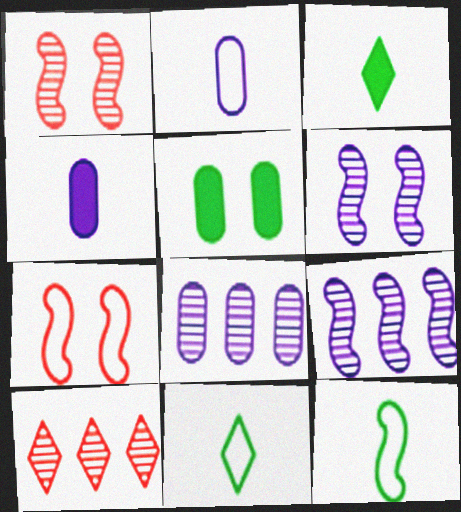[[3, 7, 8]]